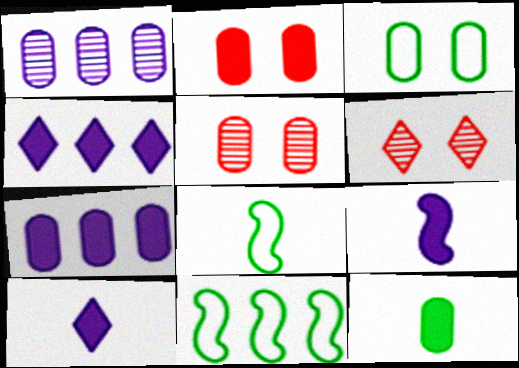[[2, 7, 12], 
[4, 5, 8], 
[5, 10, 11], 
[6, 7, 8]]